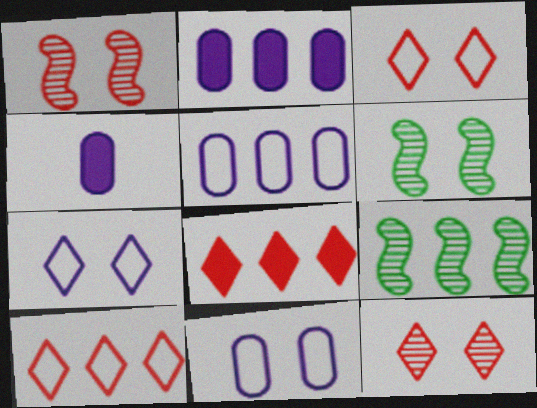[[2, 9, 10], 
[3, 4, 9], 
[4, 6, 10], 
[5, 8, 9]]